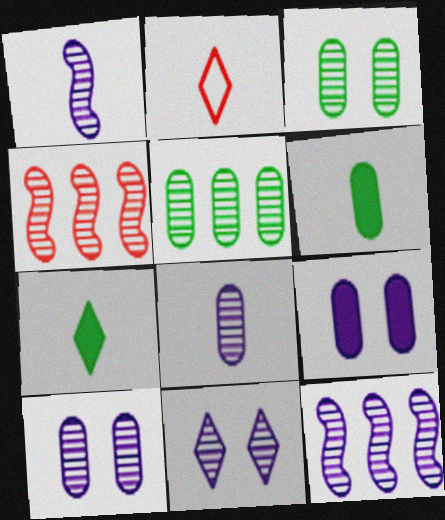[[1, 2, 6], 
[8, 11, 12]]